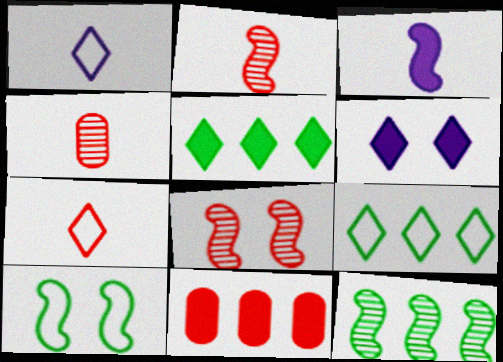[[7, 8, 11]]